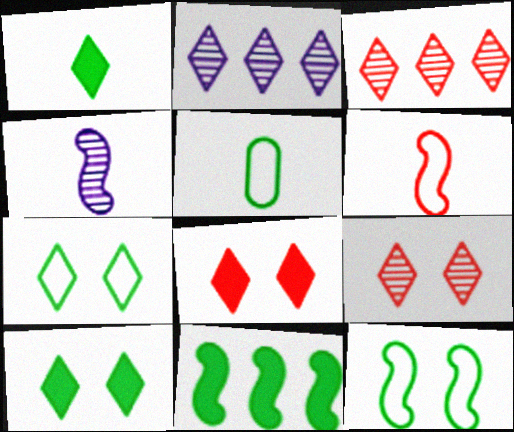[]